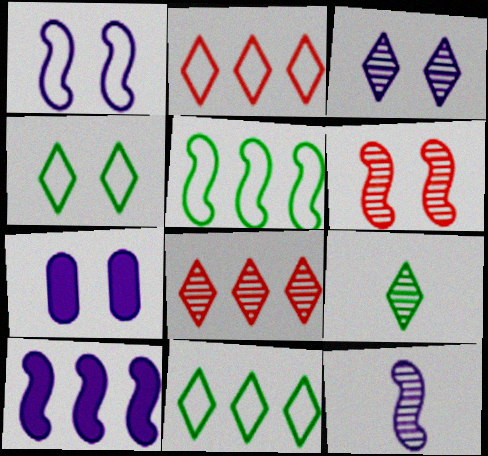[[1, 3, 7], 
[1, 10, 12], 
[3, 8, 9], 
[4, 6, 7]]